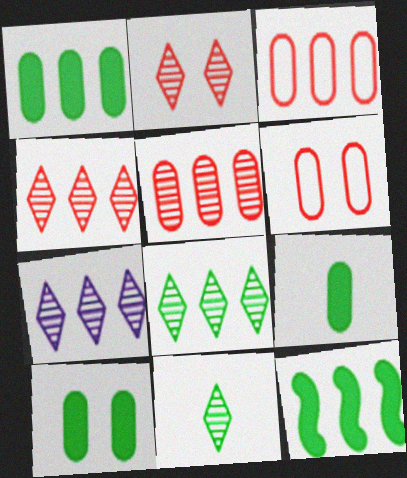[[1, 9, 10], 
[2, 7, 11], 
[3, 7, 12], 
[4, 7, 8]]